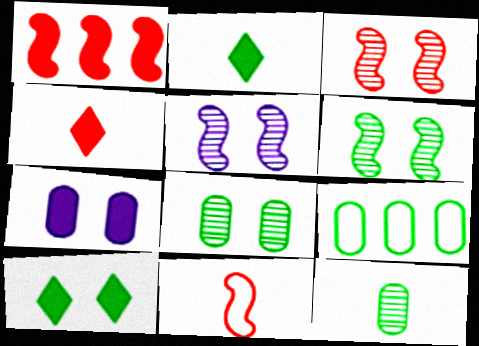[[1, 2, 7], 
[1, 3, 11], 
[2, 6, 9], 
[3, 5, 6], 
[4, 5, 9]]